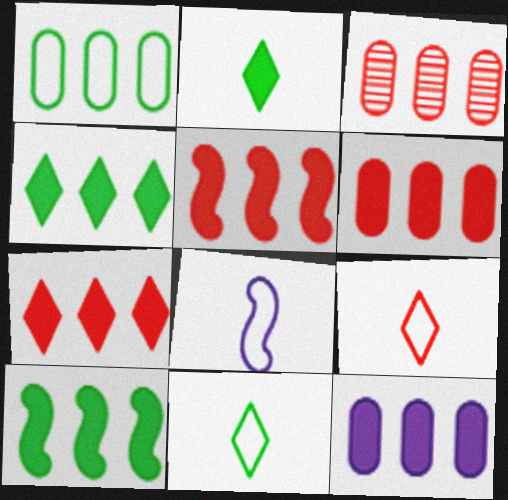[[1, 3, 12], 
[4, 5, 12], 
[5, 6, 7], 
[7, 10, 12]]